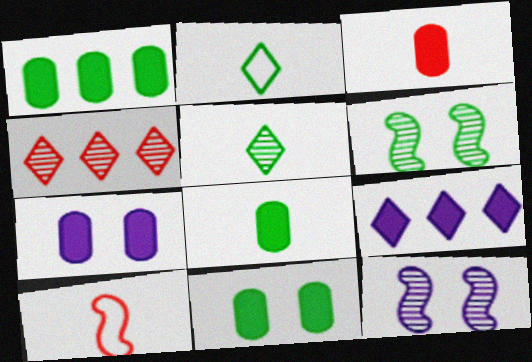[[1, 2, 6], 
[1, 3, 7], 
[1, 8, 11]]